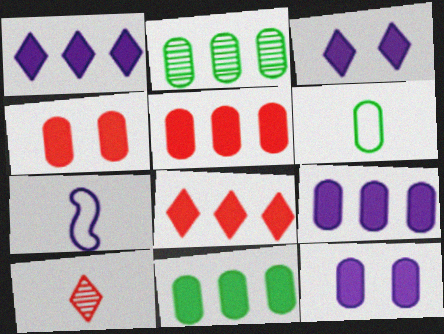[[5, 9, 11]]